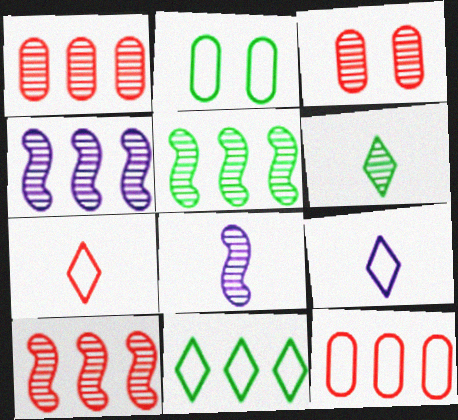[[3, 4, 6], 
[4, 5, 10]]